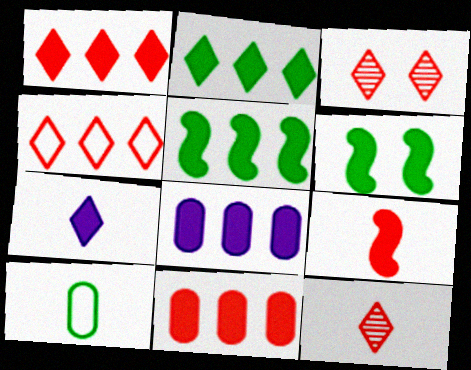[[1, 5, 8], 
[6, 7, 11]]